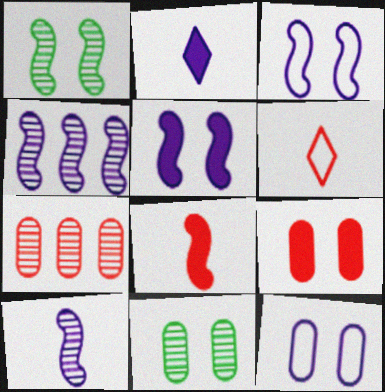[[2, 4, 12], 
[9, 11, 12]]